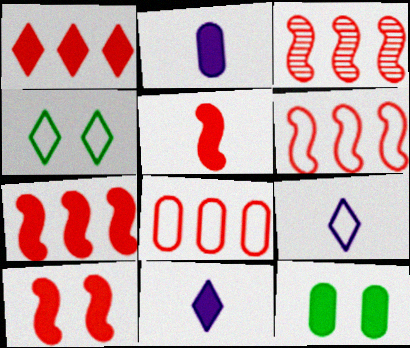[[1, 3, 8], 
[2, 3, 4], 
[3, 6, 7], 
[3, 9, 12], 
[5, 7, 10], 
[7, 11, 12]]